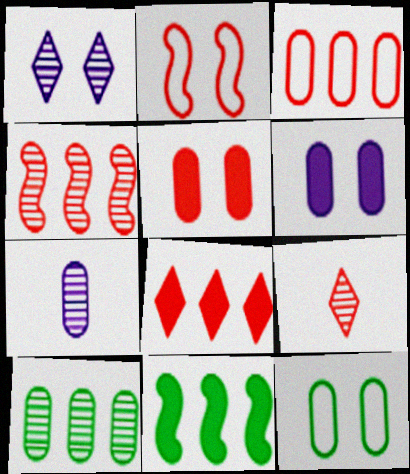[[3, 4, 8]]